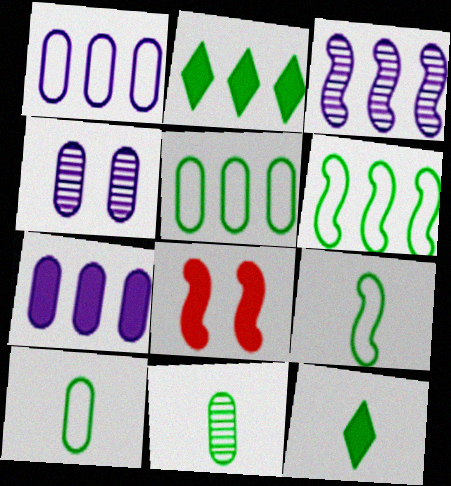[[3, 8, 9], 
[7, 8, 12], 
[9, 11, 12]]